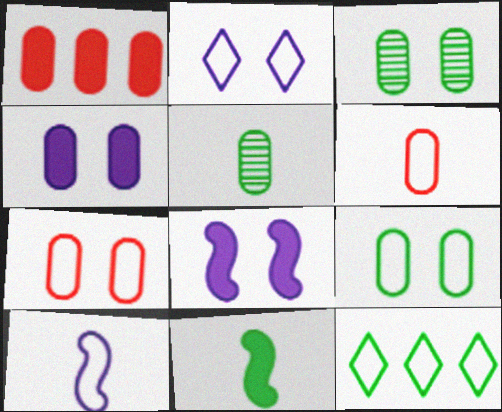[[3, 4, 7], 
[3, 11, 12], 
[7, 10, 12]]